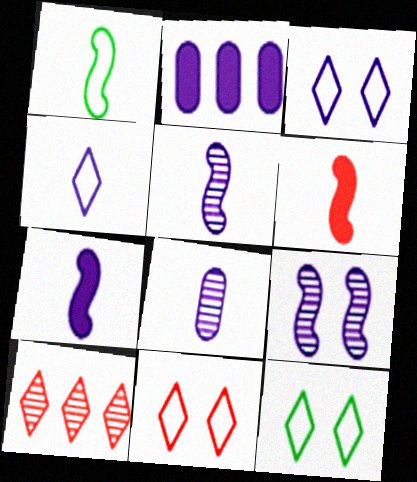[[1, 5, 6], 
[2, 3, 5], 
[2, 4, 9], 
[3, 11, 12], 
[4, 7, 8]]